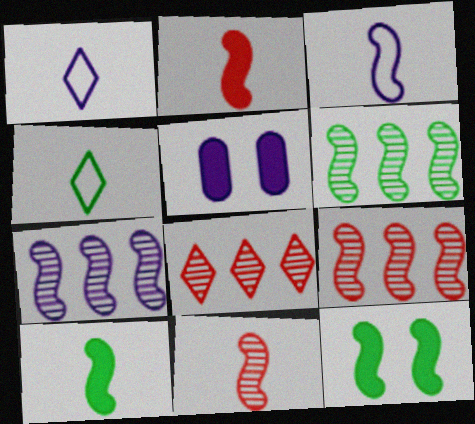[[1, 5, 7], 
[3, 9, 12], 
[3, 10, 11], 
[4, 5, 9], 
[6, 7, 9]]